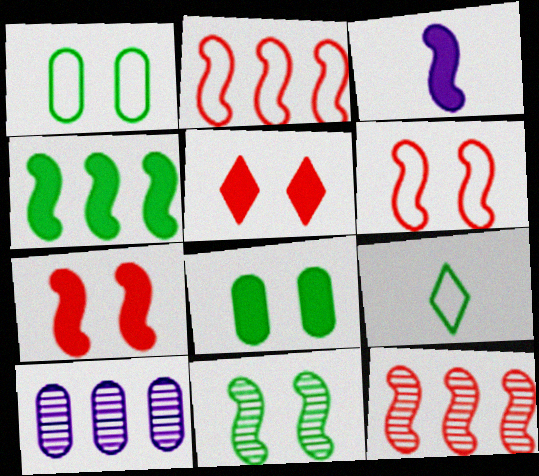[[2, 3, 11], 
[3, 4, 7], 
[7, 9, 10]]